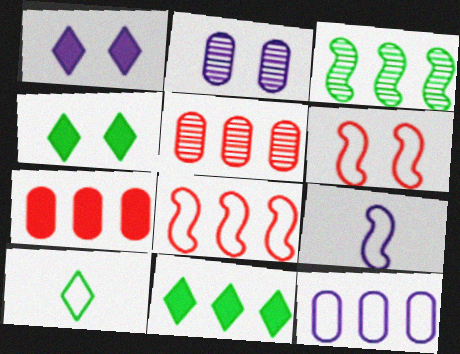[[2, 4, 6], 
[4, 5, 9], 
[6, 10, 12]]